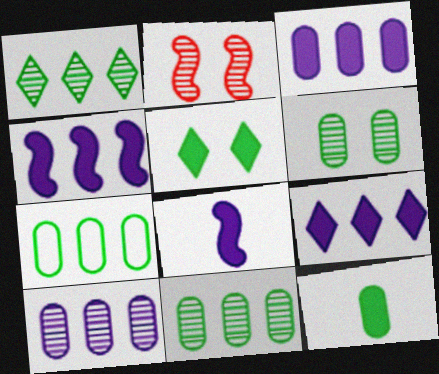[[3, 4, 9], 
[6, 7, 12]]